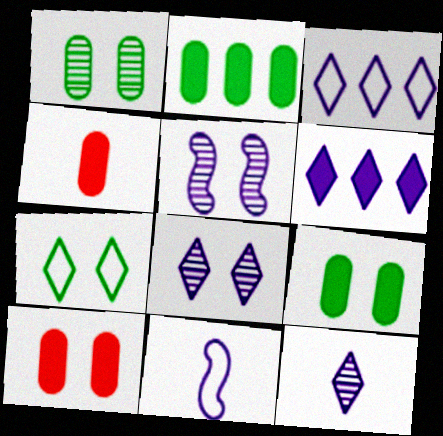[[5, 7, 10]]